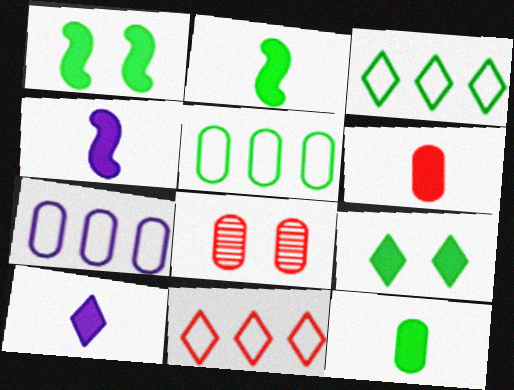[[2, 6, 10], 
[3, 4, 8], 
[7, 8, 12]]